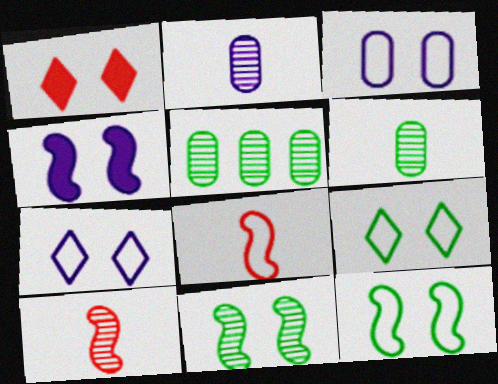[[1, 3, 11]]